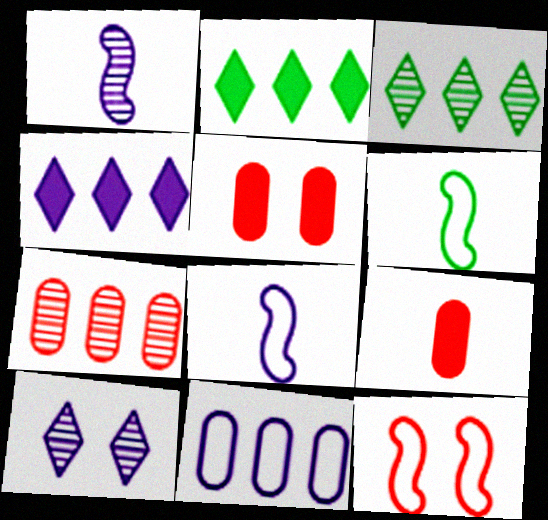[[3, 5, 8]]